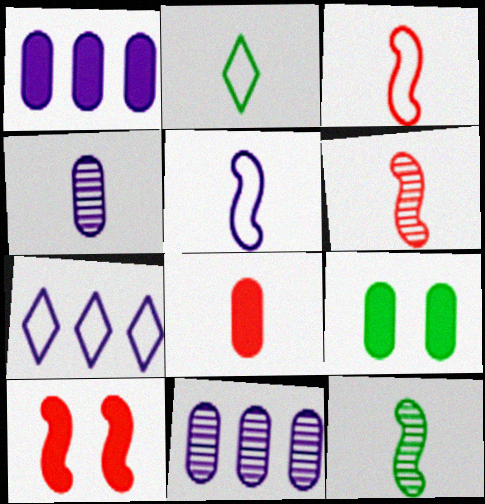[[1, 8, 9], 
[2, 10, 11], 
[6, 7, 9]]